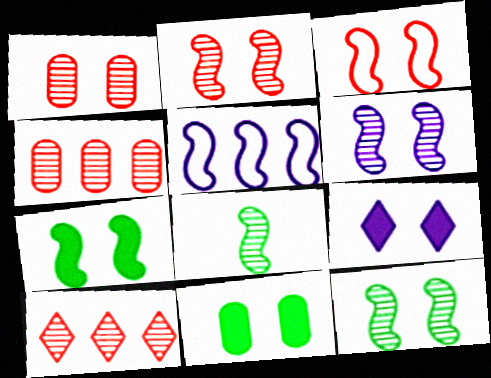[[2, 6, 12], 
[3, 6, 7]]